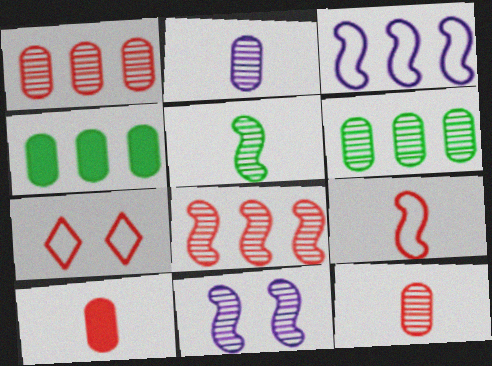[[5, 8, 11], 
[7, 8, 10]]